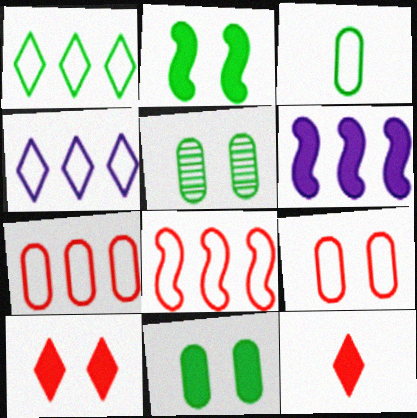[[6, 11, 12]]